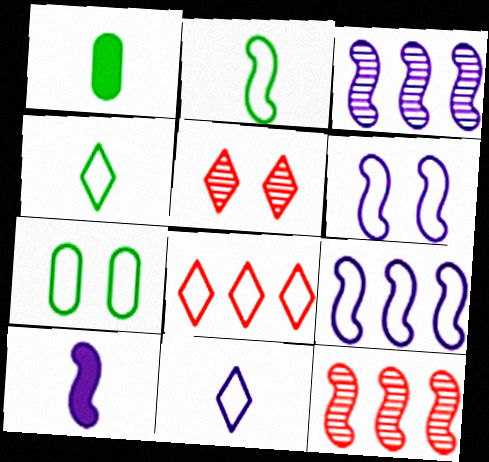[[1, 5, 9], 
[3, 6, 10]]